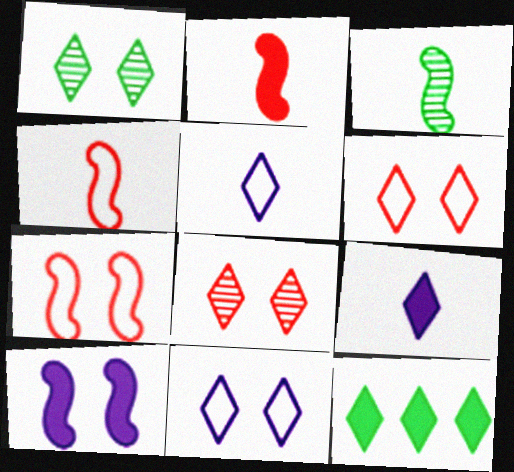[[5, 8, 12]]